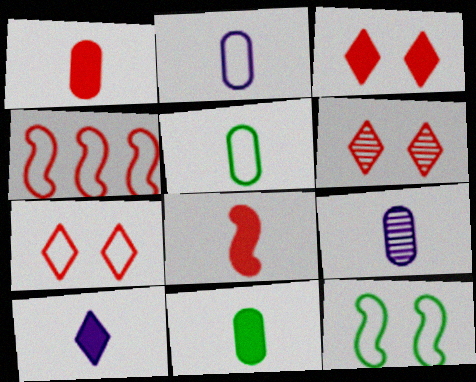[[1, 4, 6], 
[1, 5, 9], 
[3, 6, 7], 
[8, 10, 11]]